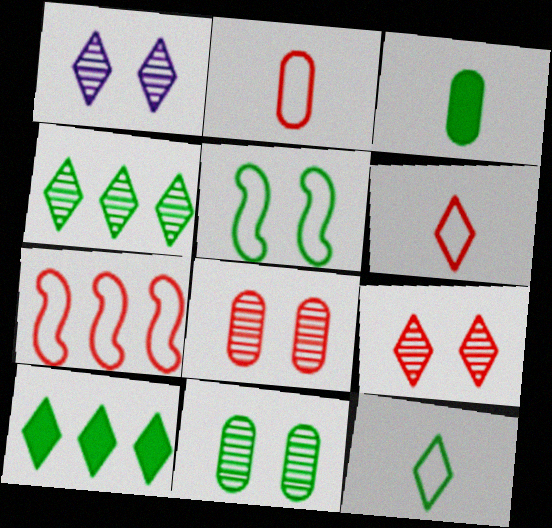[[1, 3, 7], 
[1, 6, 10], 
[3, 4, 5]]